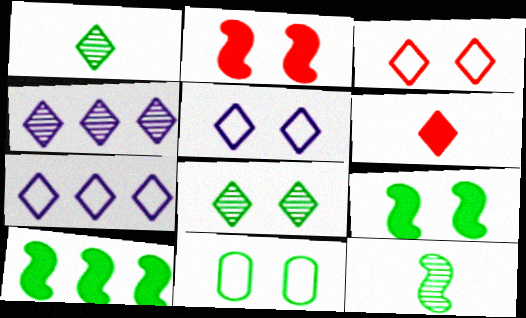[[1, 10, 11], 
[6, 7, 8], 
[8, 9, 11]]